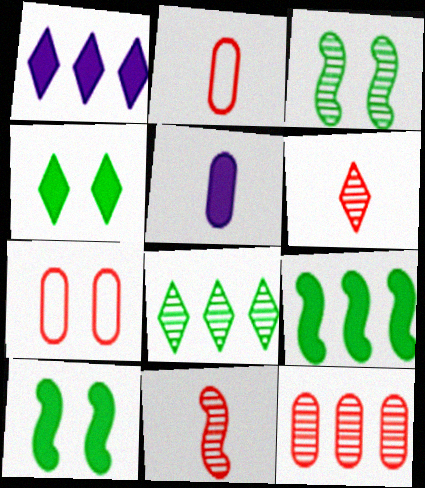[[1, 2, 3]]